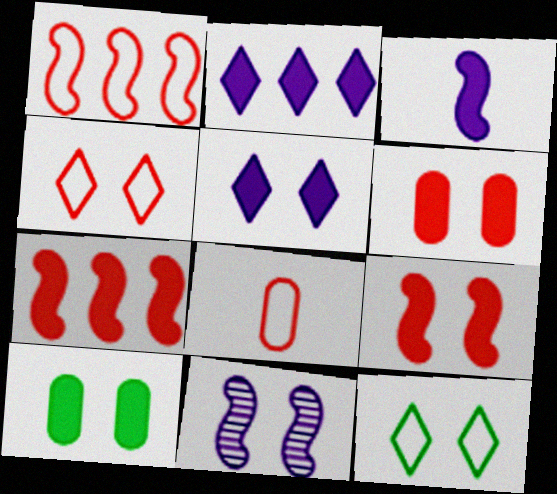[[1, 4, 8], 
[4, 10, 11], 
[5, 9, 10], 
[6, 11, 12]]